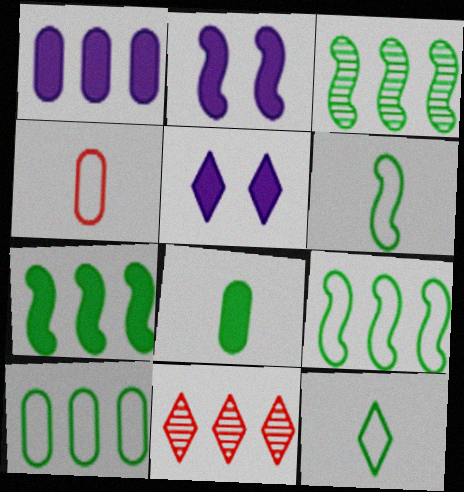[[1, 9, 11], 
[3, 4, 5], 
[3, 7, 9], 
[5, 11, 12]]